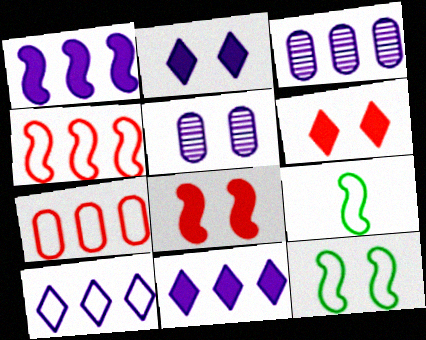[[1, 3, 10], 
[3, 6, 9], 
[5, 6, 12]]